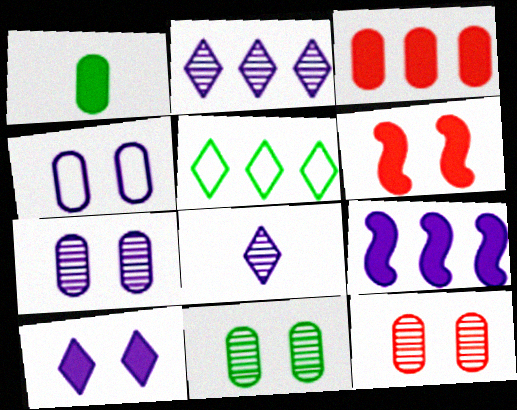[[4, 8, 9], 
[7, 11, 12]]